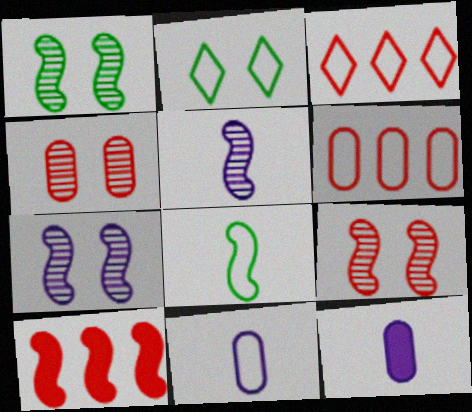[[1, 3, 12], 
[1, 7, 9], 
[7, 8, 10]]